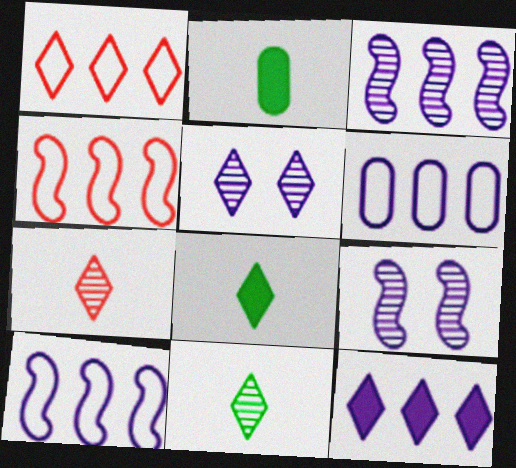[[1, 2, 9], 
[1, 5, 8], 
[2, 4, 5], 
[3, 6, 12]]